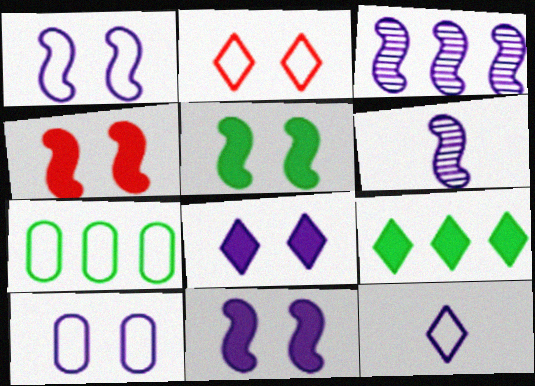[[4, 5, 11]]